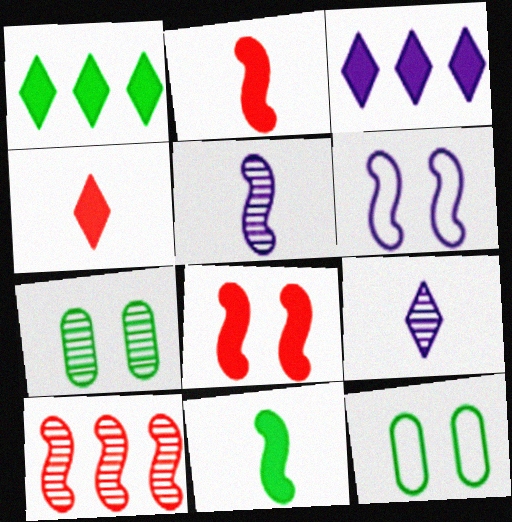[[6, 10, 11], 
[7, 9, 10]]